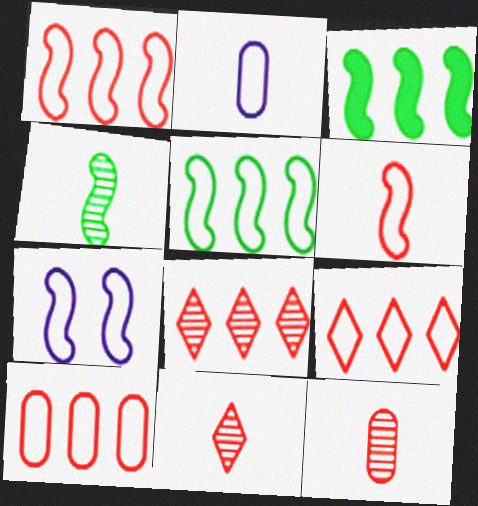[[1, 9, 10], 
[5, 6, 7]]